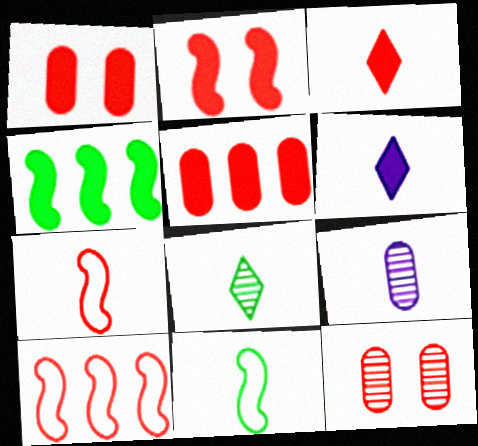[[1, 4, 6], 
[2, 3, 5], 
[3, 9, 11], 
[3, 10, 12]]